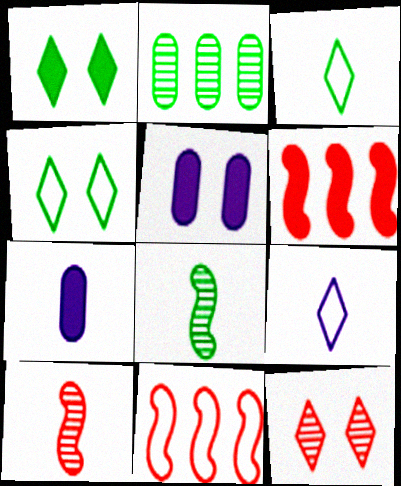[[1, 6, 7], 
[3, 7, 10]]